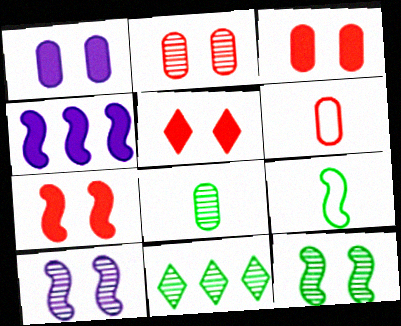[[3, 5, 7], 
[8, 11, 12]]